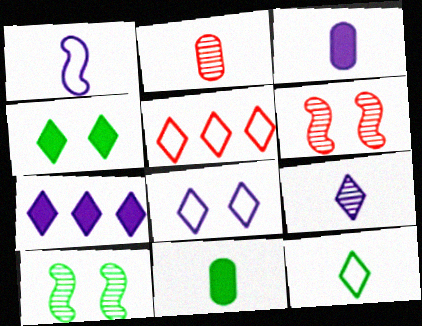[[1, 3, 9], 
[3, 5, 10], 
[4, 5, 9], 
[5, 8, 12], 
[7, 8, 9]]